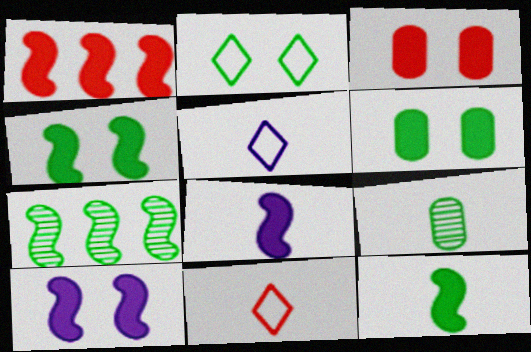[[1, 4, 8], 
[1, 10, 12], 
[3, 5, 7], 
[8, 9, 11]]